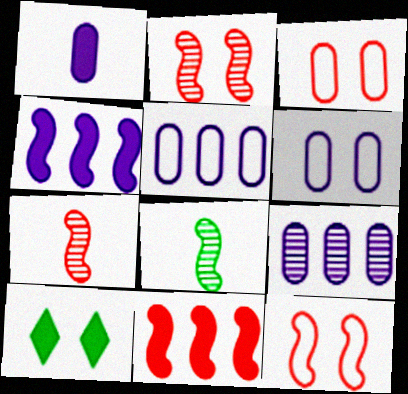[[1, 6, 9], 
[1, 10, 11], 
[2, 6, 10], 
[4, 8, 12], 
[5, 7, 10], 
[7, 11, 12]]